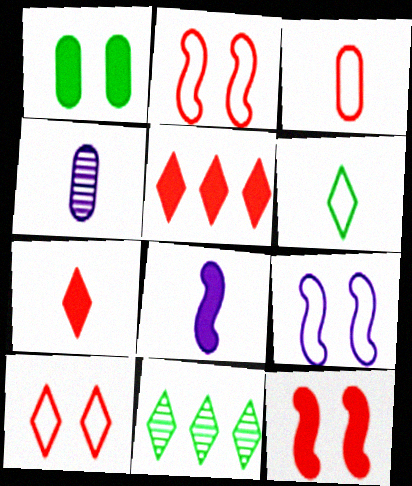[[1, 5, 8]]